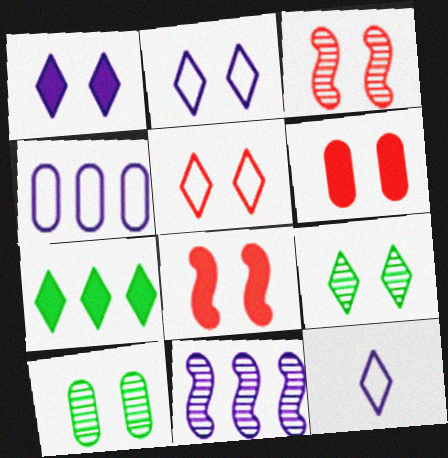[[1, 5, 9], 
[2, 8, 10], 
[3, 5, 6]]